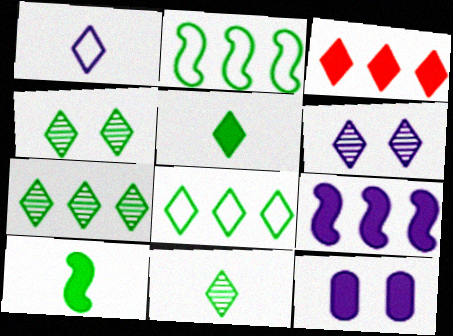[[1, 3, 4], 
[3, 10, 12], 
[4, 5, 8], 
[4, 7, 11]]